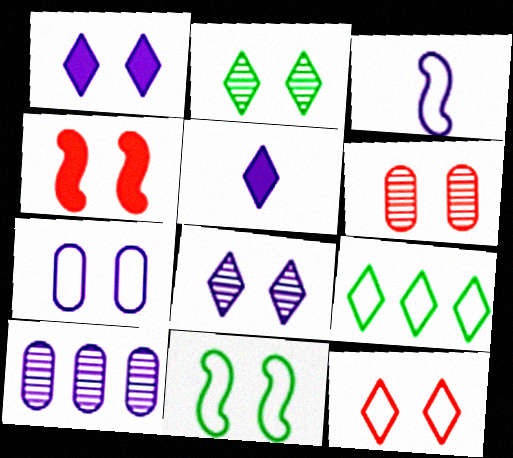[[1, 2, 12], 
[1, 3, 10], 
[1, 6, 11], 
[2, 4, 7], 
[4, 6, 12], 
[7, 11, 12]]